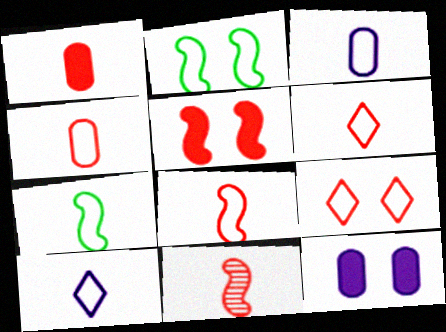[[1, 6, 11], 
[3, 6, 7], 
[4, 6, 8], 
[4, 7, 10]]